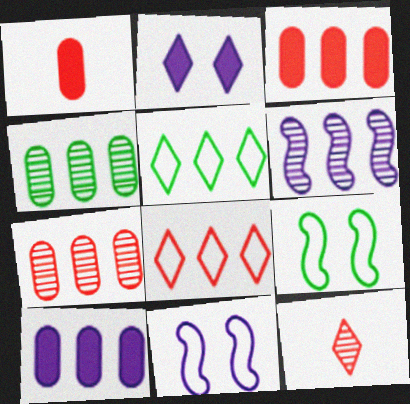[[2, 5, 12], 
[3, 5, 6], 
[9, 10, 12]]